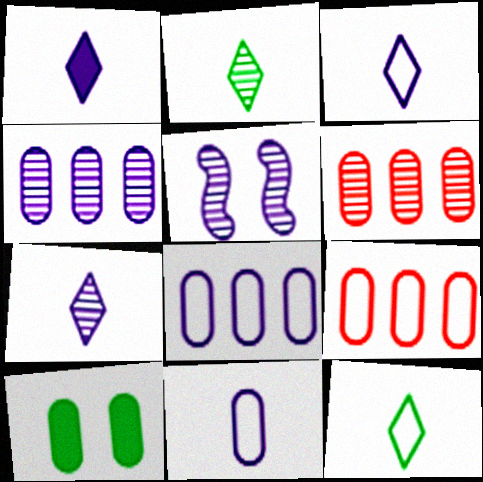[[1, 3, 7], 
[1, 5, 8], 
[2, 5, 6], 
[4, 5, 7], 
[6, 10, 11]]